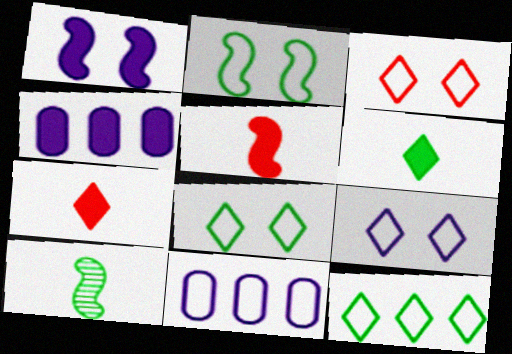[[3, 4, 10], 
[3, 8, 9]]